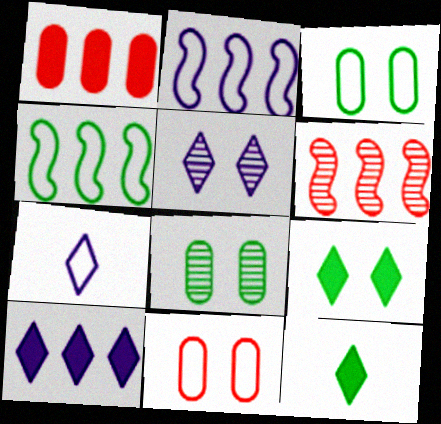[[4, 7, 11], 
[4, 8, 12], 
[5, 7, 10]]